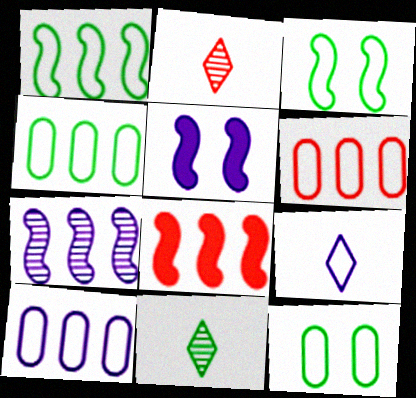[[1, 7, 8], 
[2, 4, 5], 
[3, 6, 9], 
[4, 6, 10], 
[5, 6, 11]]